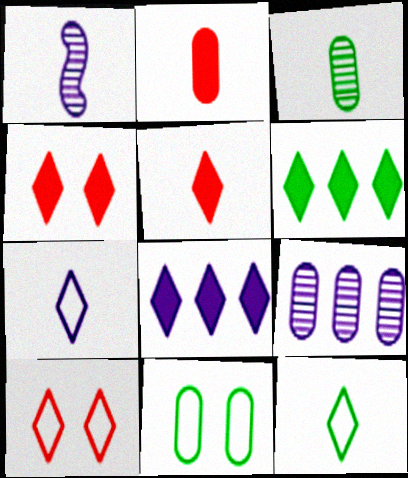[[1, 2, 12], 
[2, 9, 11]]